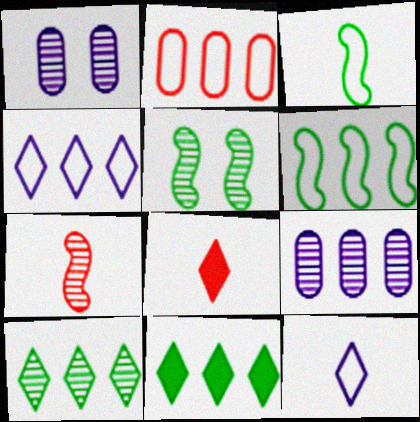[[1, 6, 8], 
[1, 7, 10], 
[2, 4, 6]]